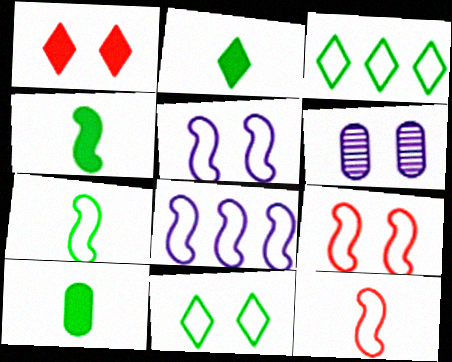[[2, 4, 10], 
[7, 8, 9]]